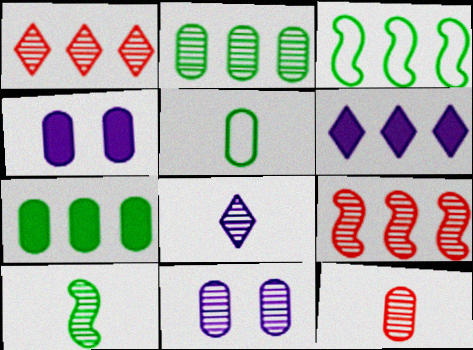[[1, 10, 11], 
[2, 11, 12], 
[8, 10, 12]]